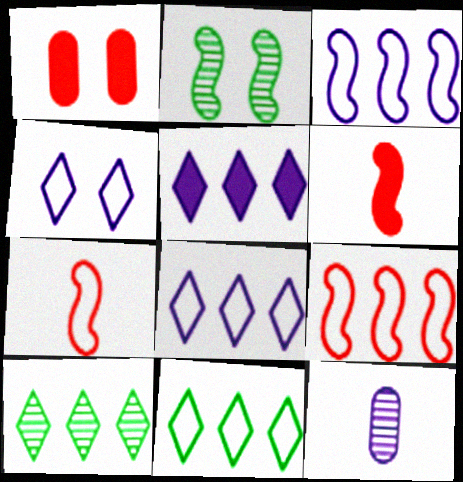[[1, 2, 4], 
[2, 3, 6]]